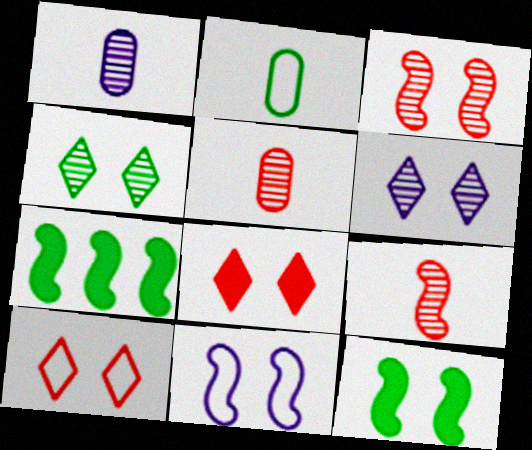[[1, 7, 10], 
[2, 4, 7], 
[3, 11, 12], 
[7, 9, 11]]